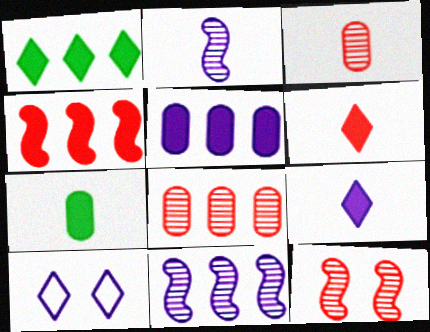[[1, 4, 5], 
[2, 5, 10]]